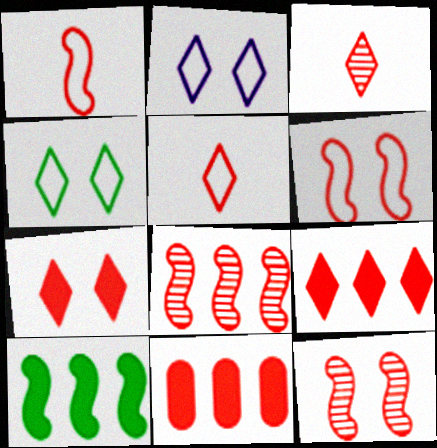[[3, 6, 11], 
[5, 11, 12]]